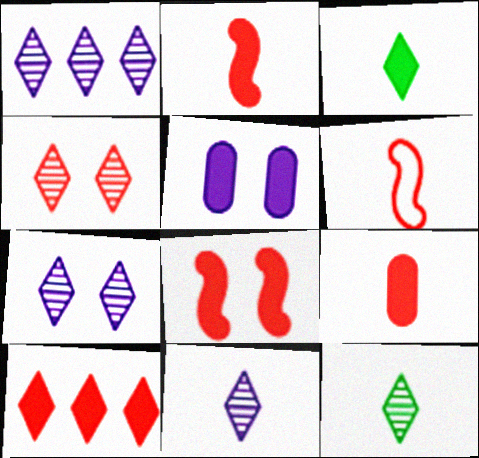[[1, 4, 12], 
[1, 7, 11], 
[8, 9, 10]]